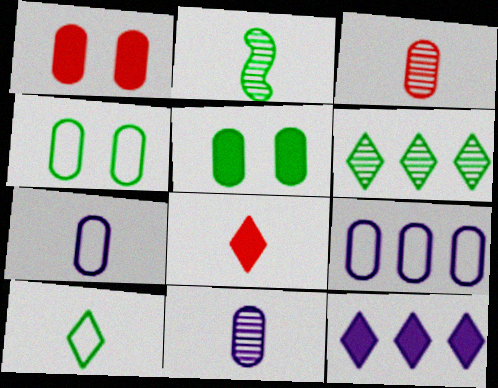[[2, 7, 8], 
[3, 5, 9]]